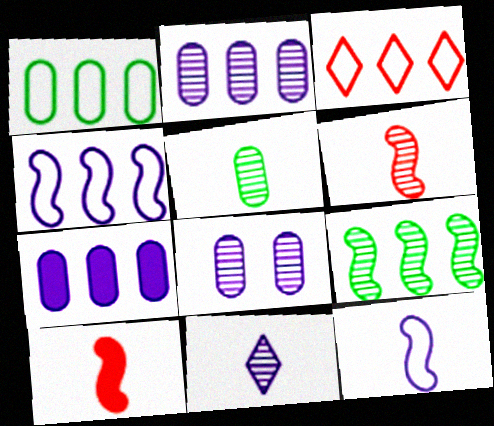[[1, 3, 4], 
[3, 7, 9], 
[5, 6, 11]]